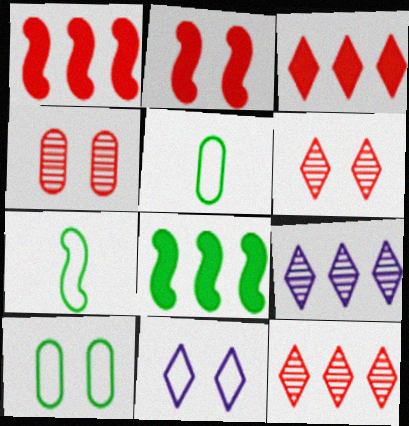[[2, 5, 9]]